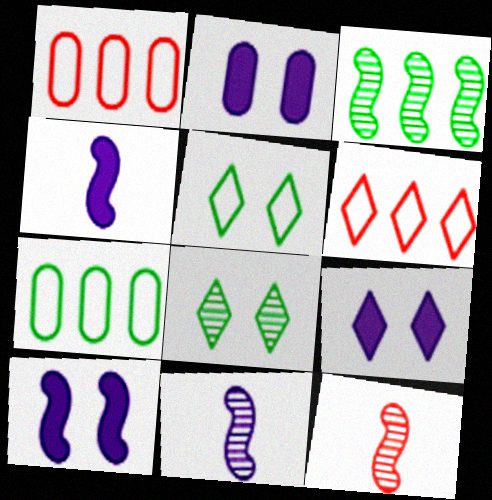[[1, 4, 8], 
[2, 9, 10], 
[7, 9, 12]]